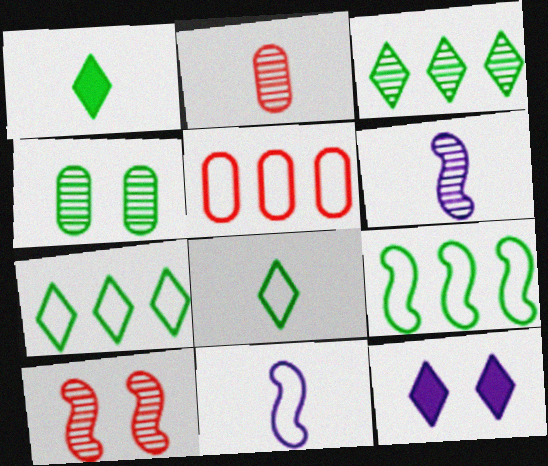[[1, 2, 11], 
[1, 4, 9], 
[2, 9, 12]]